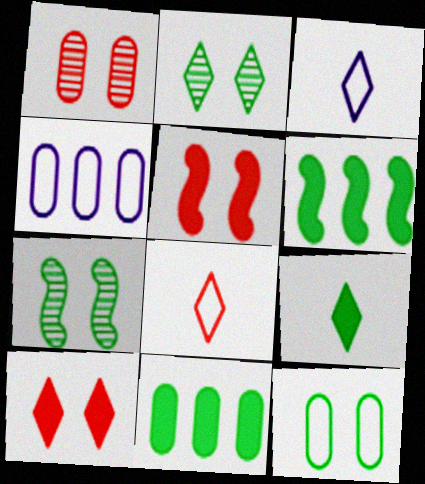[[1, 3, 6]]